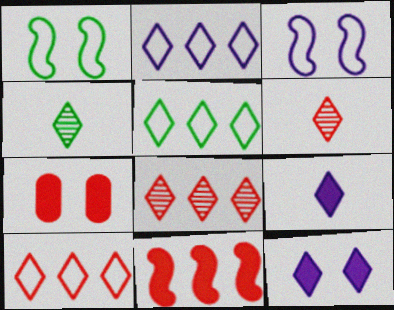[[2, 5, 10], 
[4, 10, 12], 
[5, 6, 12]]